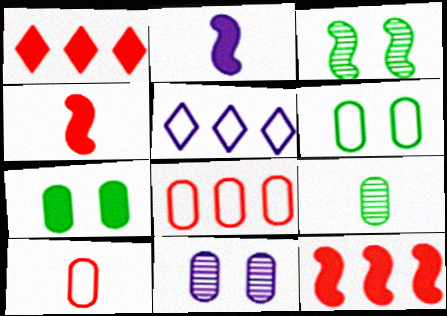[[1, 2, 7], 
[2, 5, 11]]